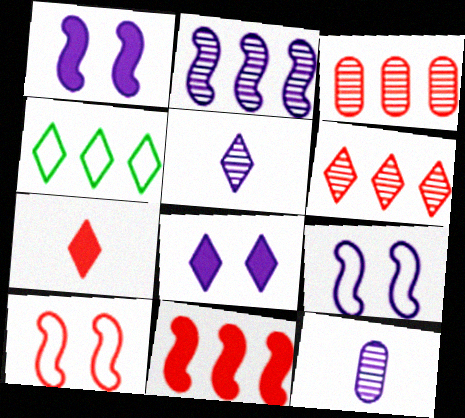[[3, 7, 10]]